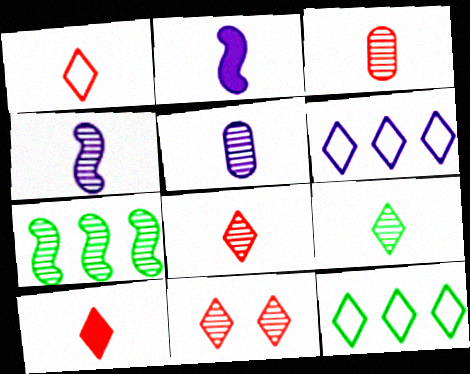[[1, 8, 10], 
[3, 4, 9], 
[5, 7, 11]]